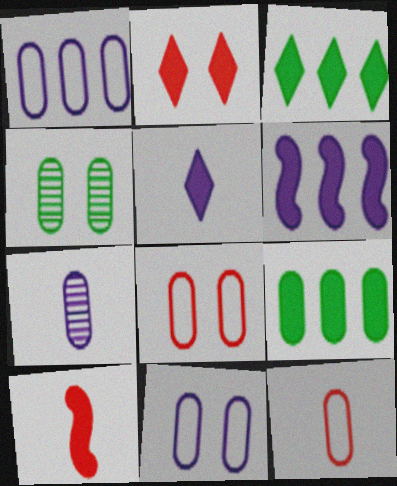[[2, 3, 5], 
[7, 8, 9]]